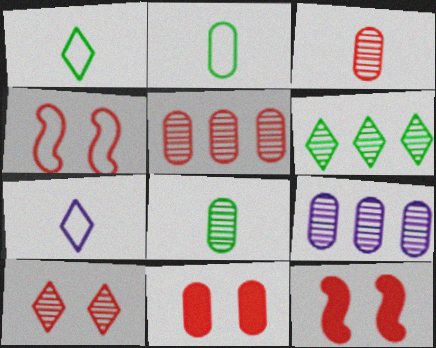[[1, 9, 12], 
[2, 9, 11], 
[4, 10, 11]]